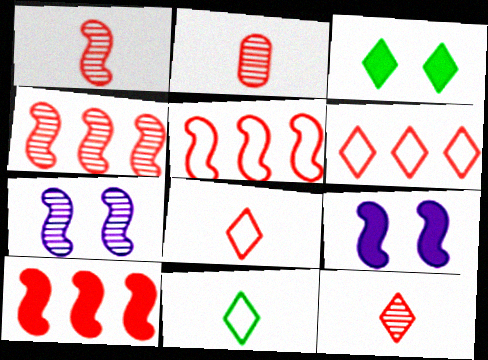[[1, 2, 12], 
[4, 5, 10]]